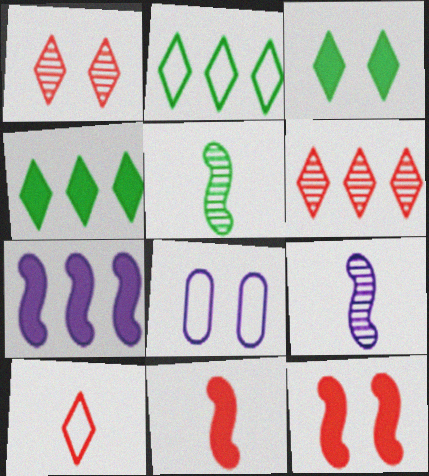[]